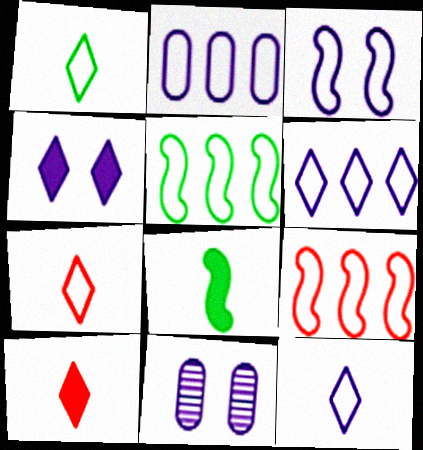[[1, 7, 12], 
[2, 3, 12], 
[3, 4, 11], 
[5, 10, 11]]